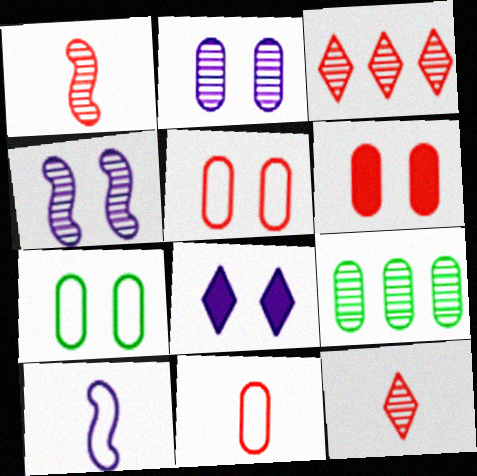[[2, 6, 7], 
[4, 9, 12]]